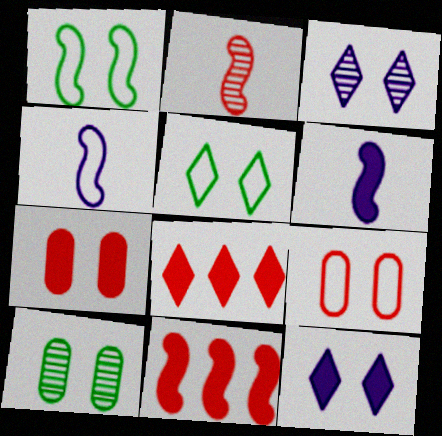[[1, 3, 7], 
[2, 8, 9], 
[4, 8, 10]]